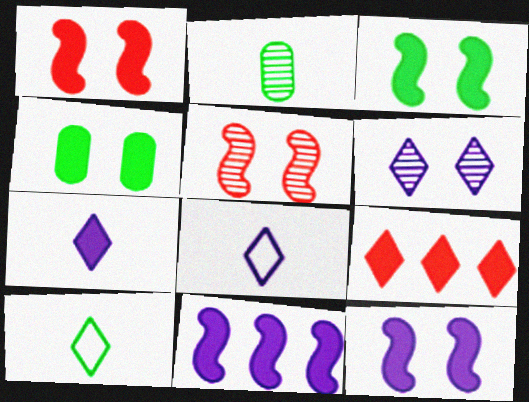[[1, 3, 12], 
[6, 9, 10]]